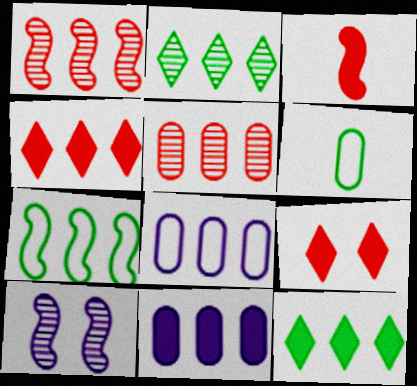[[1, 8, 12], 
[3, 7, 10], 
[4, 6, 10]]